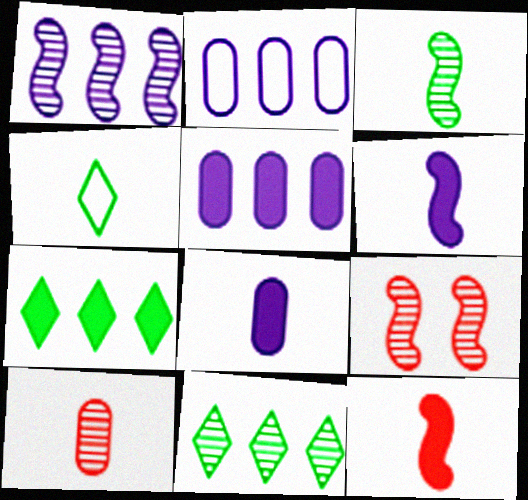[[1, 3, 9], 
[4, 5, 9], 
[4, 6, 10]]